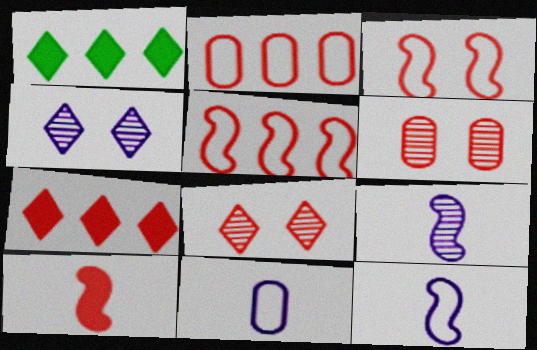[[1, 6, 12], 
[2, 8, 10]]